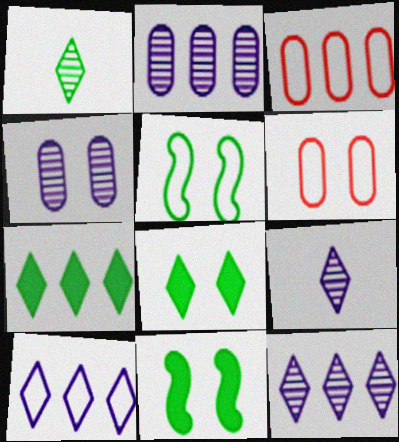[[3, 9, 11]]